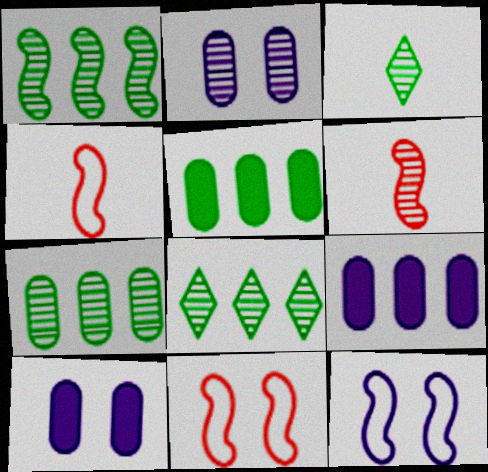[[1, 7, 8], 
[2, 6, 8], 
[3, 9, 11], 
[4, 8, 10]]